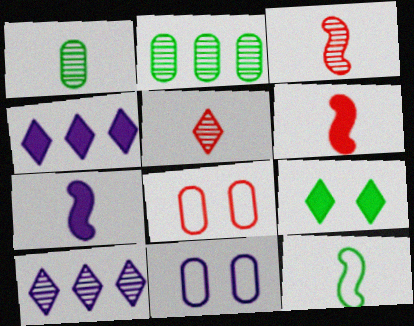[[2, 9, 12], 
[3, 7, 12], 
[7, 10, 11]]